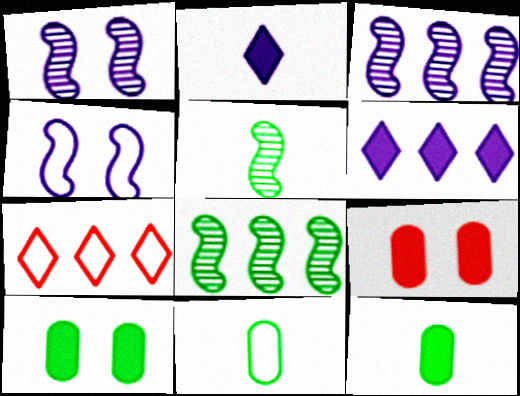[[1, 7, 12], 
[4, 7, 11]]